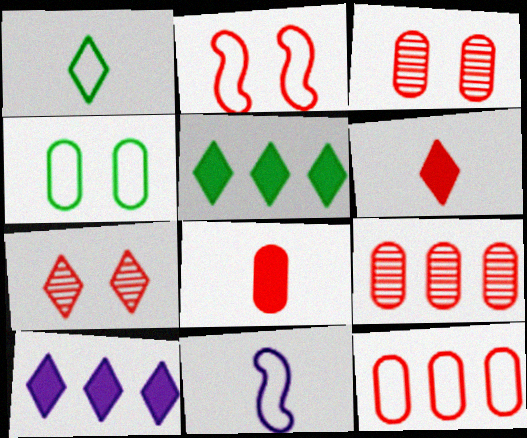[[1, 7, 10], 
[2, 6, 9], 
[3, 5, 11], 
[3, 8, 12]]